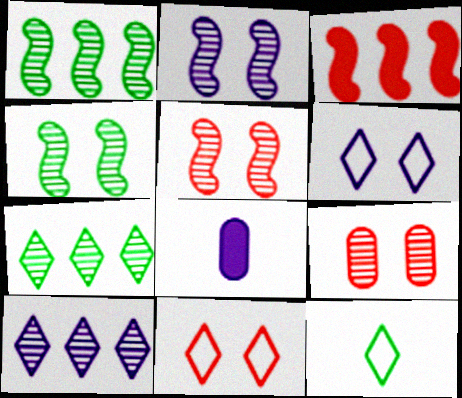[[1, 8, 11], 
[2, 4, 5]]